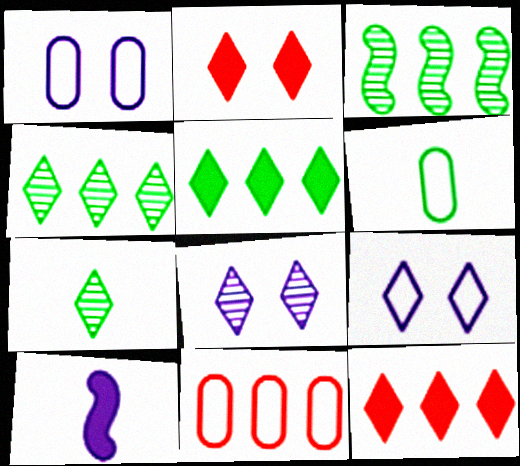[[1, 6, 11], 
[7, 9, 12]]